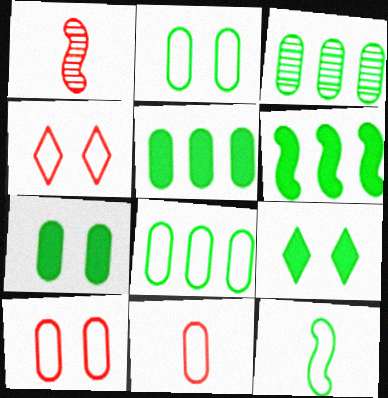[[3, 5, 8], 
[3, 9, 12]]